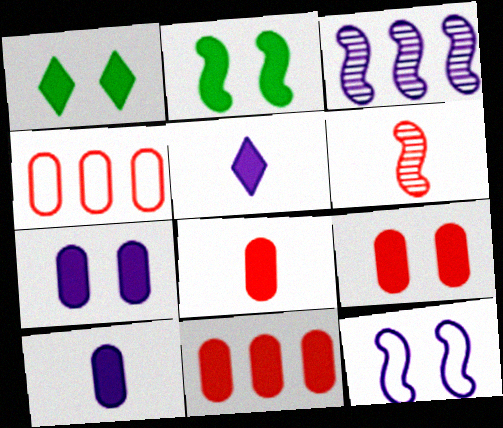[[2, 5, 11], 
[8, 9, 11]]